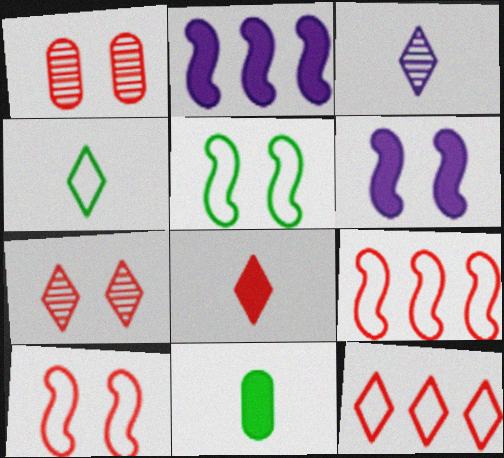[[1, 2, 4], 
[1, 8, 9], 
[3, 4, 8], 
[7, 8, 12]]